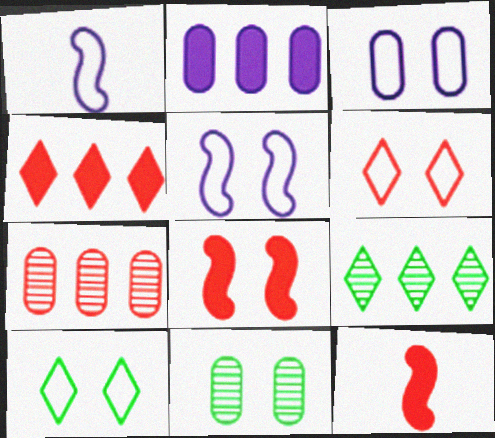[[1, 4, 11], 
[3, 9, 12], 
[6, 7, 12]]